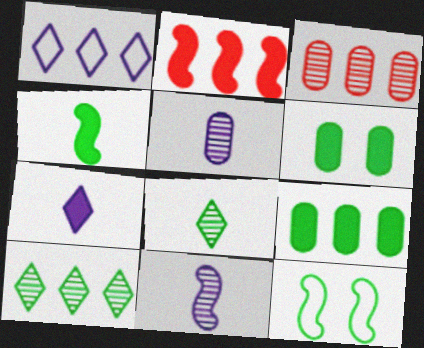[[2, 6, 7], 
[2, 11, 12], 
[3, 7, 12], 
[8, 9, 12]]